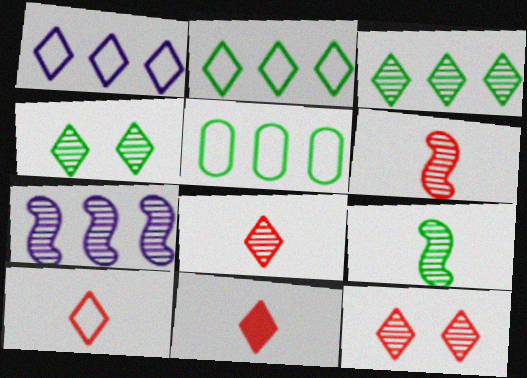[[1, 4, 11], 
[8, 10, 11]]